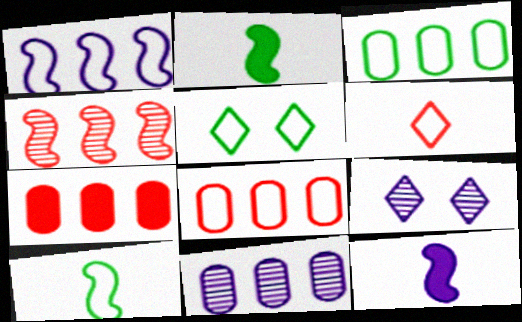[[2, 8, 9], 
[3, 5, 10], 
[3, 7, 11], 
[7, 9, 10]]